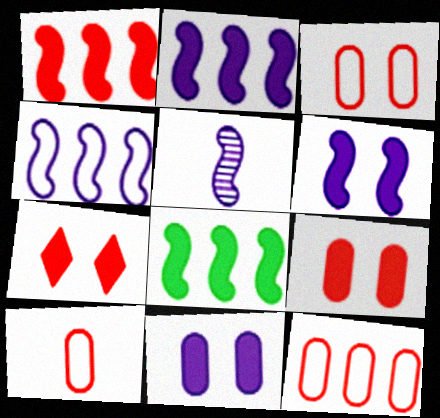[[1, 2, 8], 
[3, 10, 12], 
[4, 5, 6]]